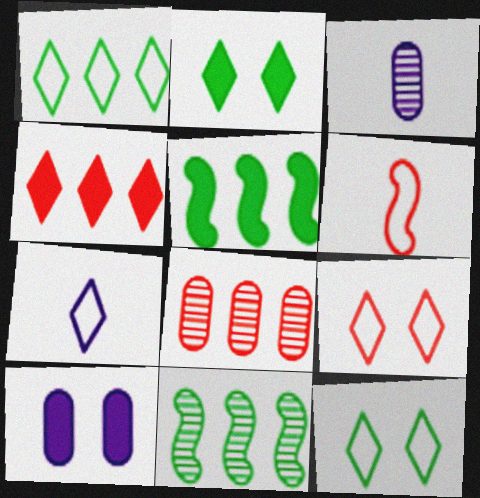[[1, 7, 9], 
[3, 5, 9]]